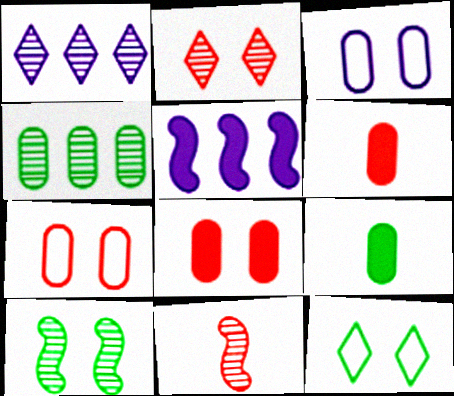[[3, 4, 6]]